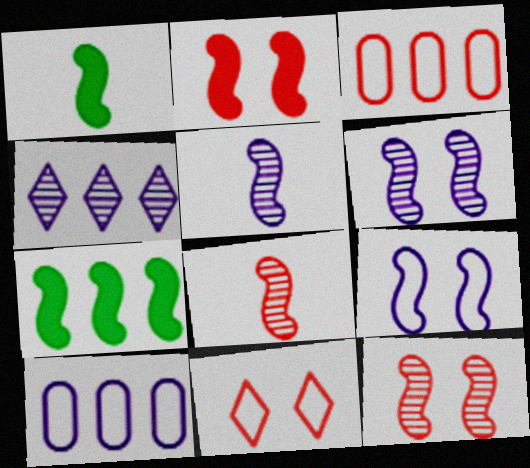[[3, 4, 7], 
[7, 8, 9]]